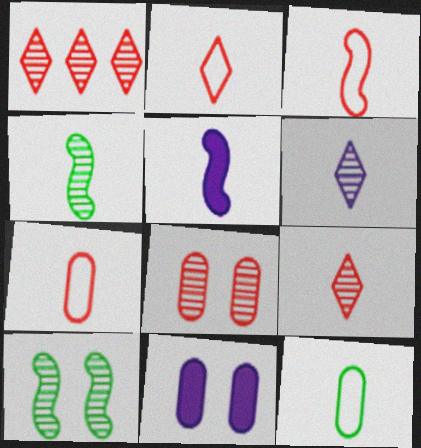[[2, 3, 7], 
[3, 4, 5], 
[5, 9, 12]]